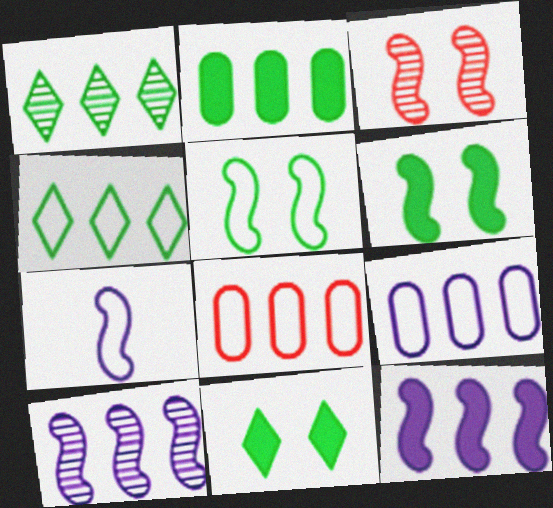[[1, 8, 12]]